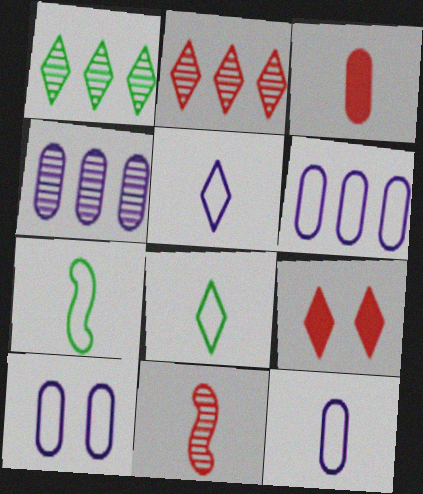[[1, 5, 9], 
[4, 7, 9], 
[6, 10, 12]]